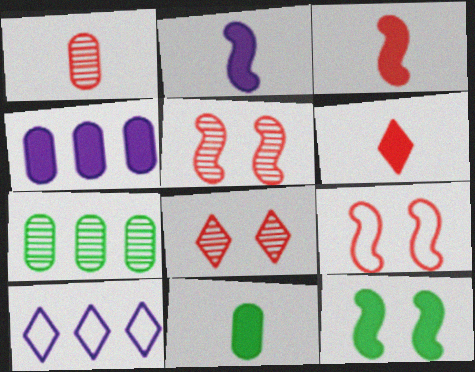[[1, 10, 12], 
[2, 6, 11], 
[4, 6, 12], 
[5, 10, 11]]